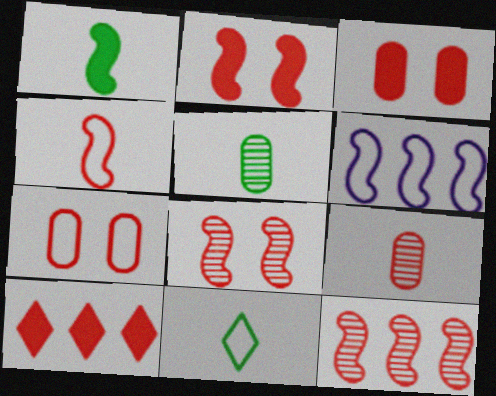[[1, 5, 11], 
[1, 6, 8], 
[2, 4, 12], 
[6, 7, 11]]